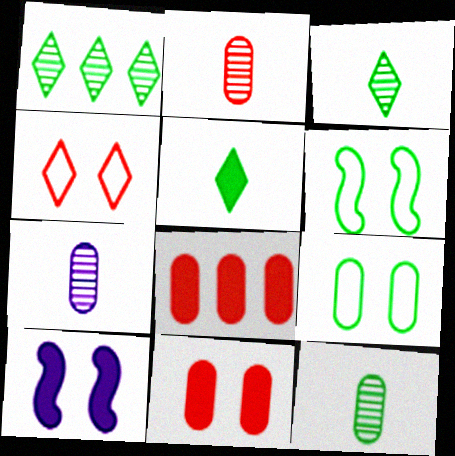[[2, 7, 12], 
[5, 8, 10], 
[7, 8, 9]]